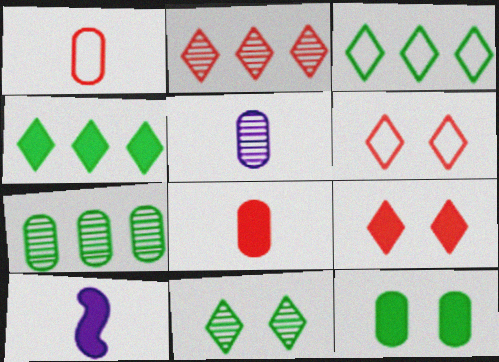[[6, 7, 10]]